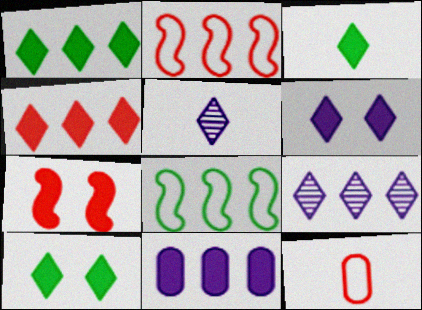[[1, 3, 10], 
[3, 4, 6], 
[3, 7, 11]]